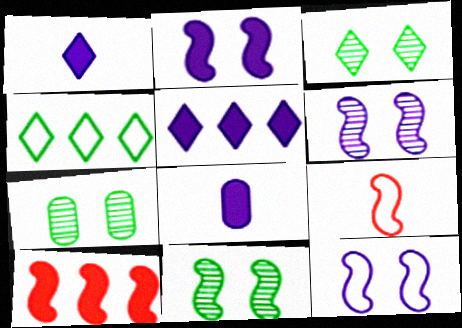[[2, 5, 8], 
[2, 6, 12], 
[3, 7, 11], 
[5, 7, 9]]